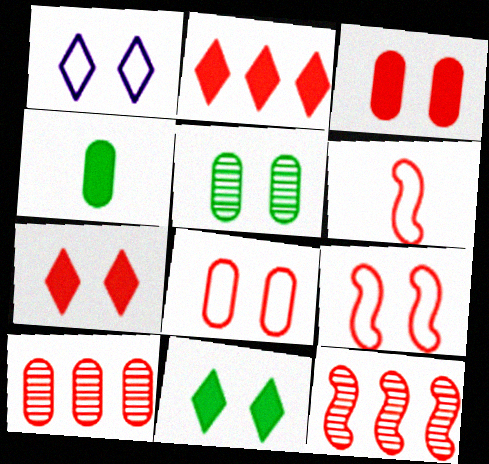[[1, 4, 12], 
[6, 7, 10]]